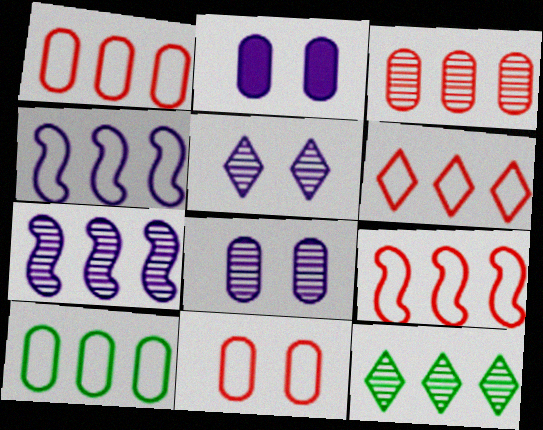[[1, 6, 9], 
[3, 7, 12], 
[4, 6, 10]]